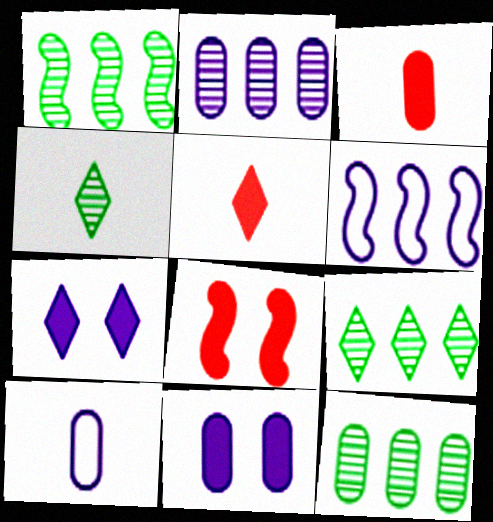[[1, 9, 12], 
[2, 10, 11], 
[8, 9, 10]]